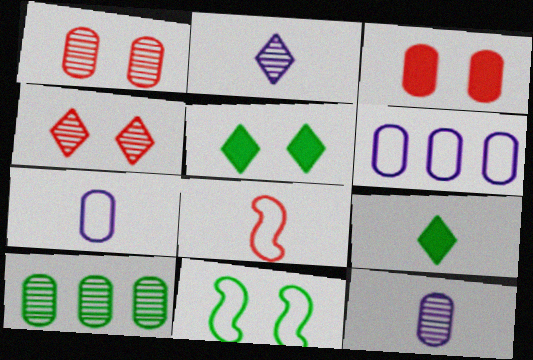[[1, 10, 12], 
[3, 7, 10], 
[8, 9, 12], 
[9, 10, 11]]